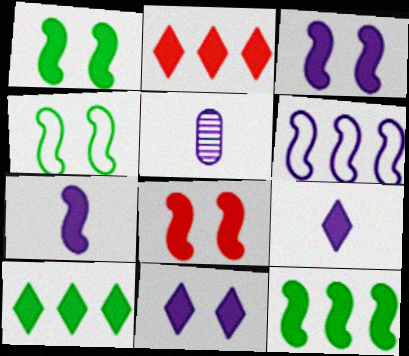[[1, 3, 8], 
[2, 4, 5], 
[5, 6, 11], 
[7, 8, 12]]